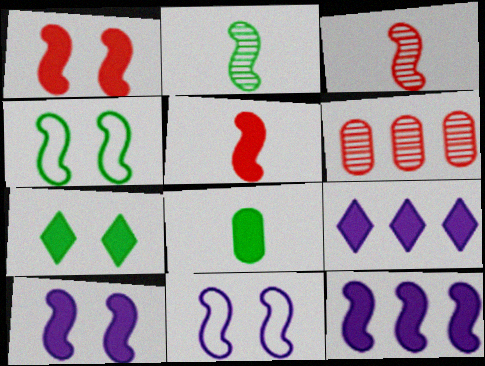[[1, 8, 9], 
[3, 4, 12]]